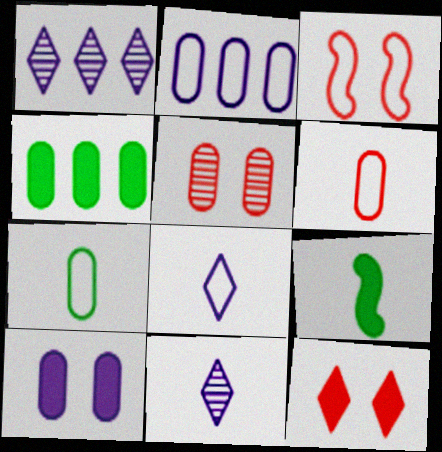[[3, 4, 11], 
[3, 5, 12], 
[6, 9, 11]]